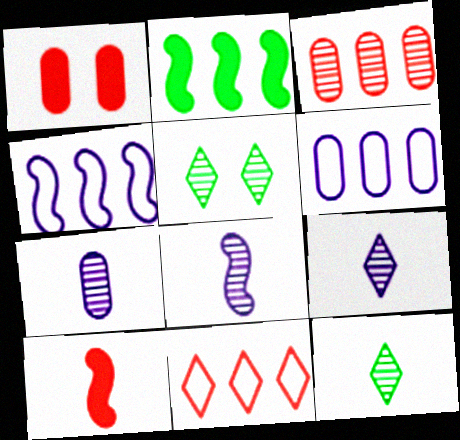[[1, 4, 12], 
[3, 5, 8], 
[5, 6, 10], 
[7, 8, 9]]